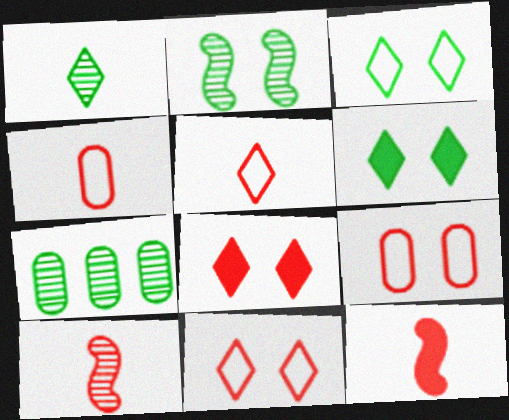[[1, 2, 7]]